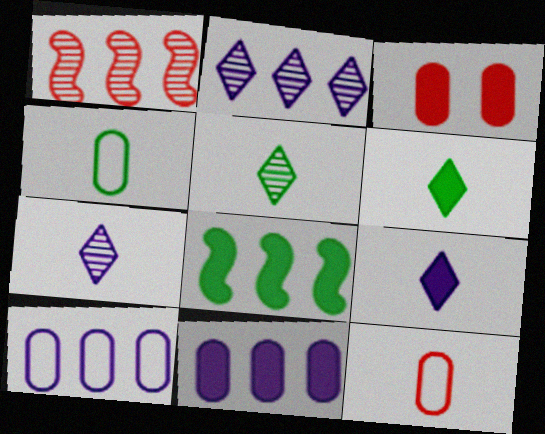[[3, 8, 9]]